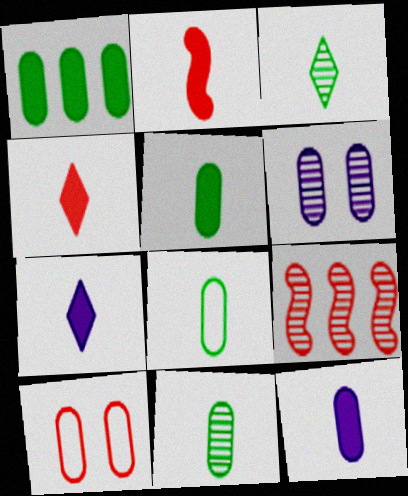[[2, 5, 7], 
[3, 6, 9], 
[4, 9, 10], 
[5, 8, 11]]